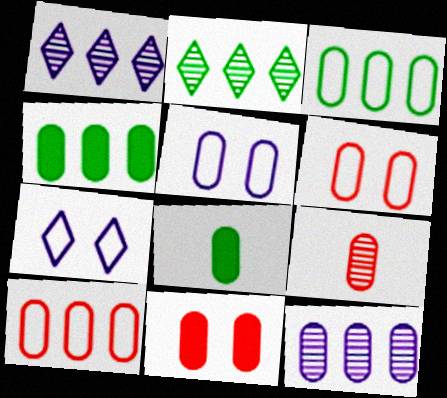[[4, 5, 9], 
[4, 10, 12], 
[6, 8, 12], 
[9, 10, 11]]